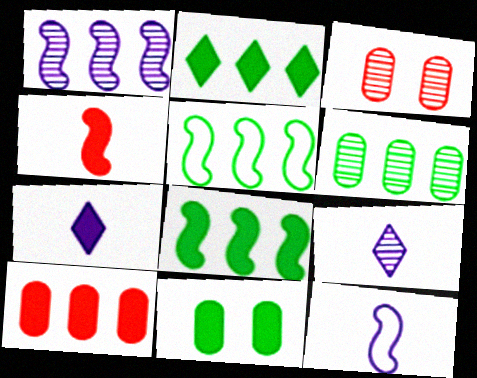[[2, 3, 12], 
[2, 5, 6], 
[3, 5, 7]]